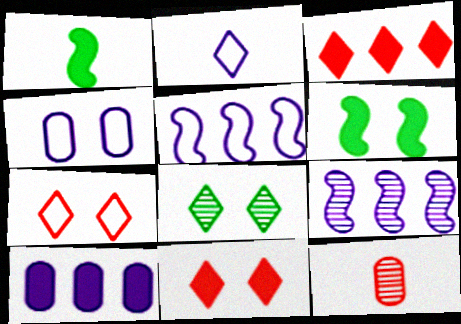[[1, 2, 12], 
[1, 10, 11], 
[2, 3, 8], 
[2, 4, 5], 
[8, 9, 12]]